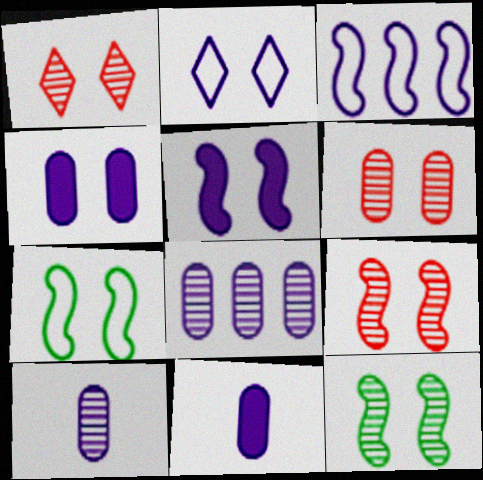[[1, 4, 7], 
[1, 6, 9], 
[5, 7, 9]]